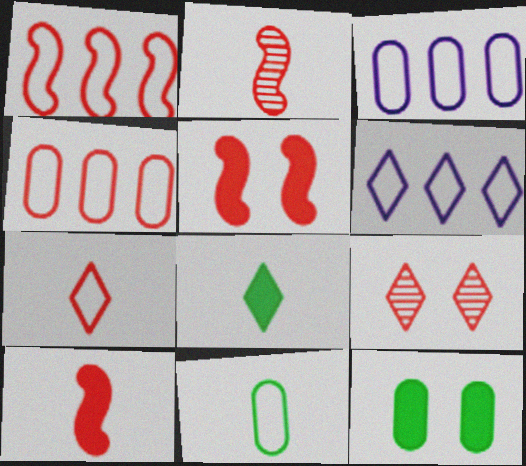[[1, 2, 5], 
[2, 6, 12], 
[4, 9, 10], 
[6, 8, 9]]